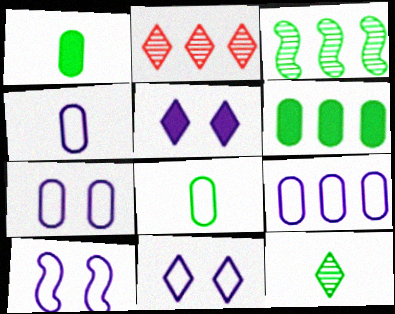[[1, 2, 10], 
[4, 7, 9], 
[7, 10, 11]]